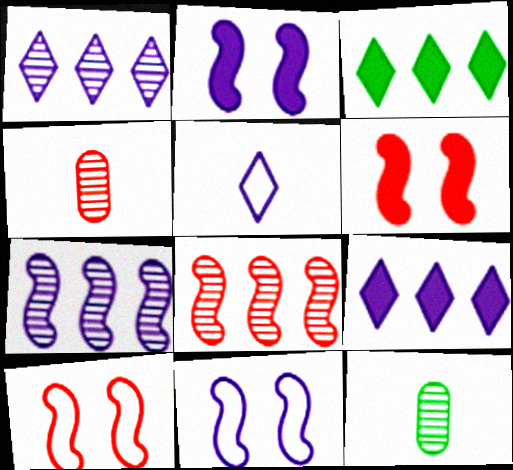[[3, 4, 11], 
[9, 10, 12]]